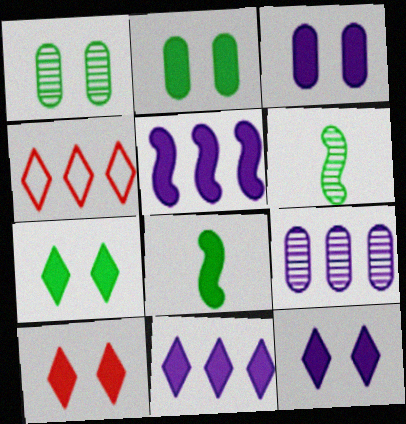[[3, 4, 6], 
[7, 10, 12]]